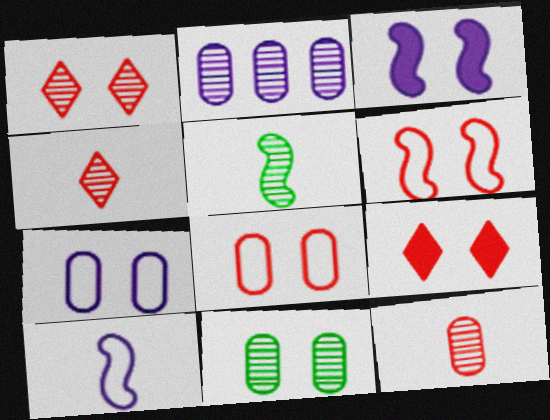[[1, 2, 5], 
[2, 11, 12]]